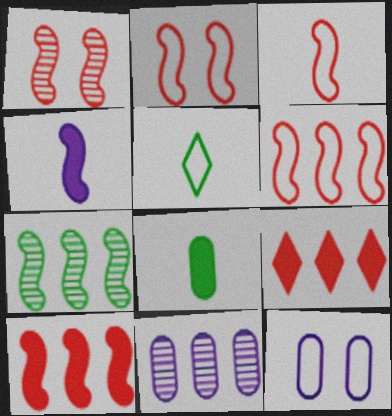[[1, 3, 10], 
[2, 3, 6], 
[2, 4, 7], 
[5, 6, 12]]